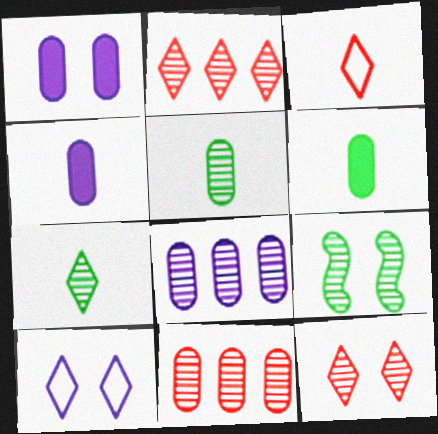[]